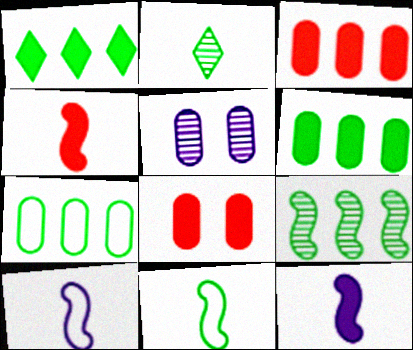[[1, 7, 9], 
[1, 8, 12]]